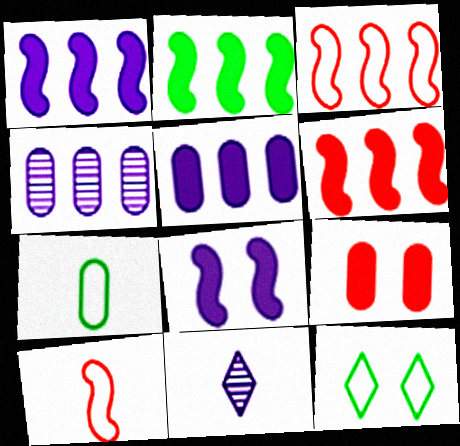[[1, 2, 6], 
[4, 7, 9]]